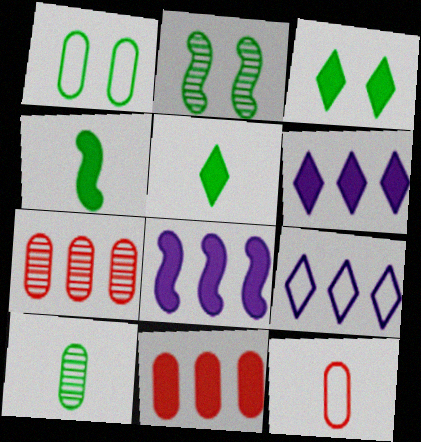[[1, 2, 3], 
[2, 6, 12]]